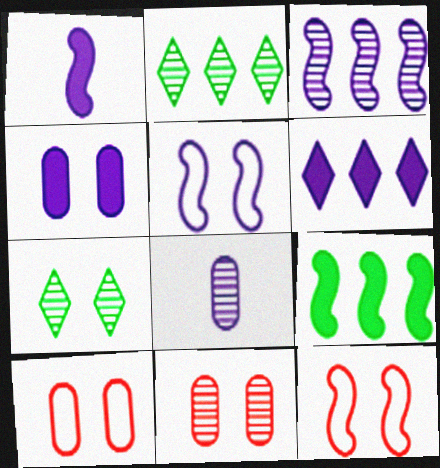[[1, 2, 10], 
[1, 3, 5], 
[1, 4, 6], 
[4, 7, 12], 
[5, 6, 8]]